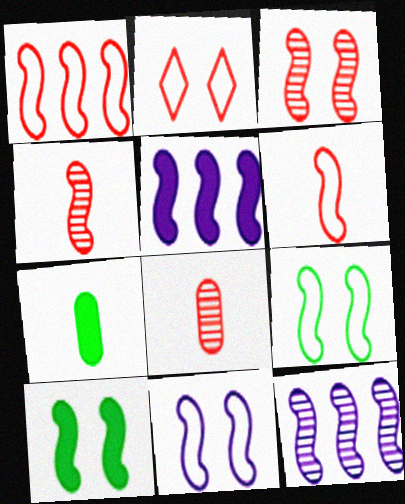[[2, 7, 12], 
[3, 10, 11], 
[4, 5, 9], 
[6, 10, 12]]